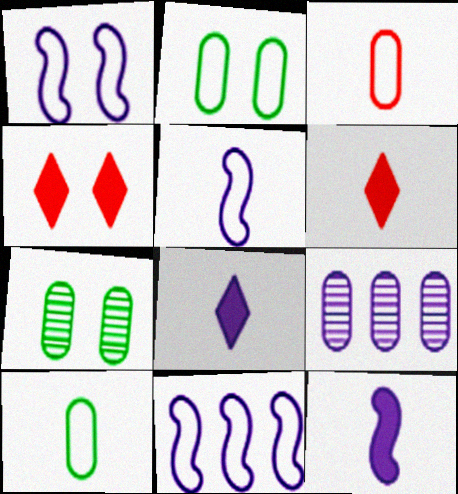[[1, 4, 7], 
[1, 5, 11], 
[1, 8, 9], 
[6, 7, 11]]